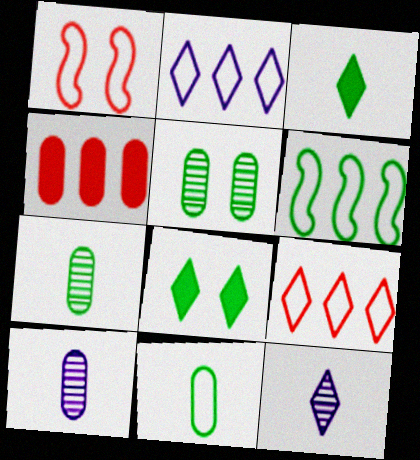[[1, 2, 11], 
[3, 5, 6], 
[6, 7, 8], 
[8, 9, 12]]